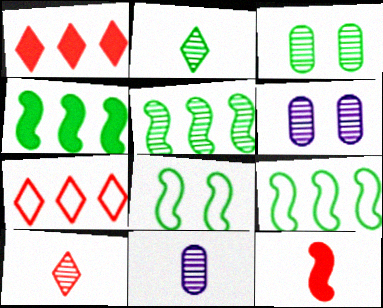[[1, 8, 11], 
[2, 3, 5], 
[4, 5, 9], 
[5, 6, 10]]